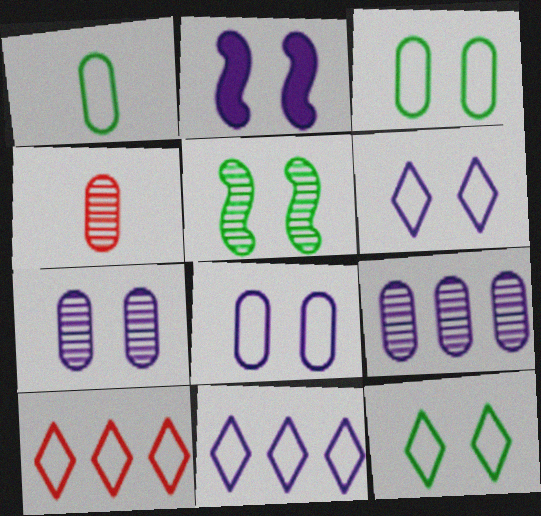[[2, 6, 7]]